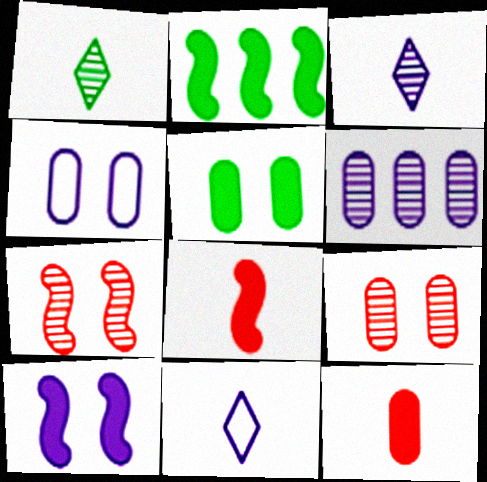[[1, 6, 7], 
[2, 8, 10], 
[2, 9, 11], 
[4, 5, 9], 
[6, 10, 11]]